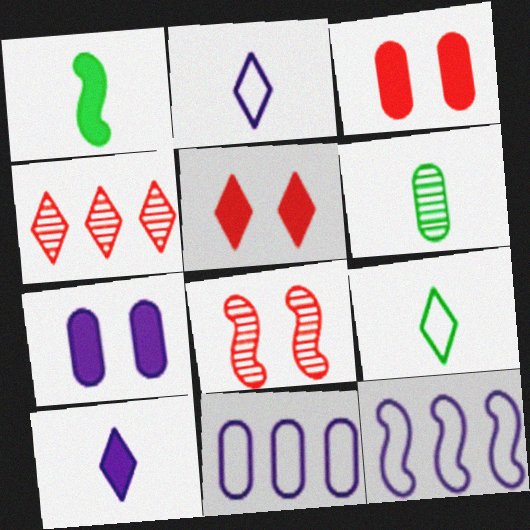[[1, 6, 9], 
[1, 8, 12], 
[3, 6, 11], 
[5, 6, 12]]